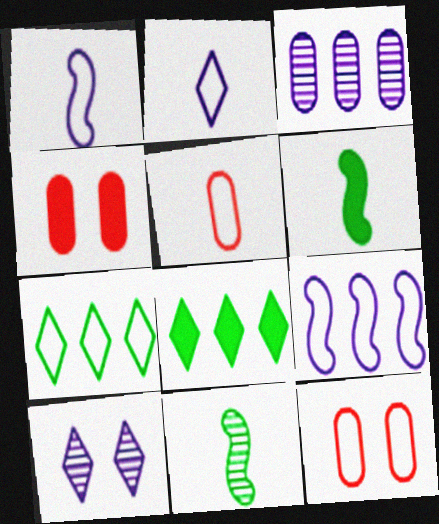[[1, 7, 12]]